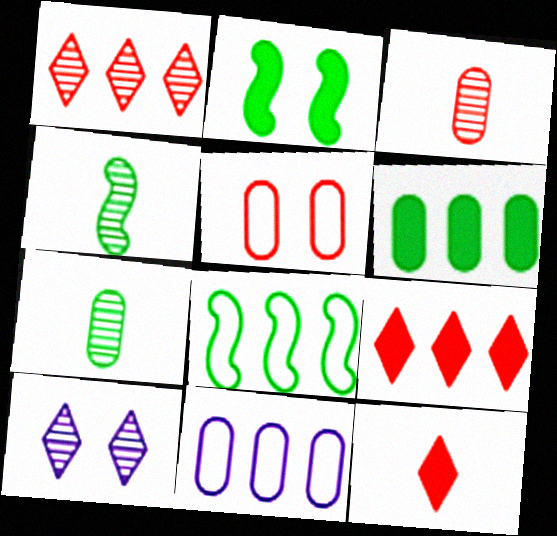[[2, 4, 8], 
[2, 5, 10]]